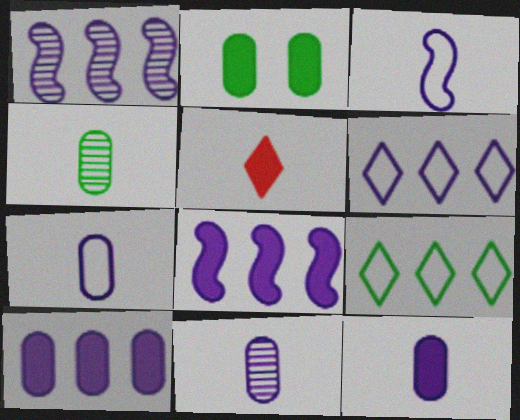[[1, 6, 10], 
[2, 5, 8], 
[3, 4, 5], 
[7, 11, 12]]